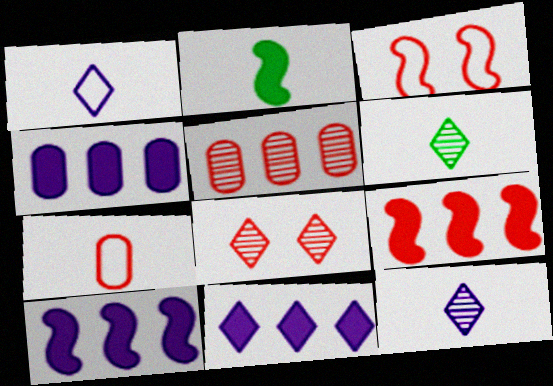[[2, 7, 12], 
[3, 4, 6], 
[4, 10, 11], 
[7, 8, 9]]